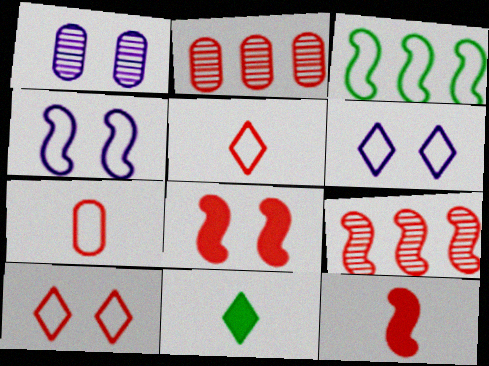[[2, 4, 11], 
[2, 5, 8], 
[2, 10, 12], 
[3, 6, 7]]